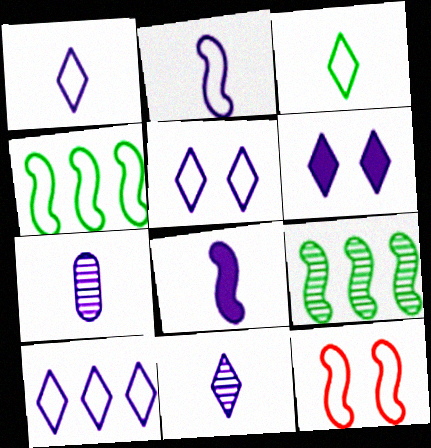[[1, 5, 10], 
[1, 7, 8], 
[2, 4, 12], 
[6, 10, 11], 
[8, 9, 12]]